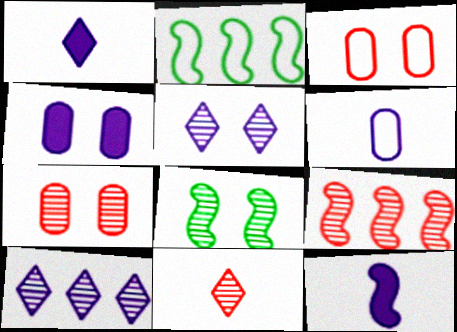[[1, 2, 7], 
[2, 4, 11], 
[5, 7, 8], 
[7, 9, 11]]